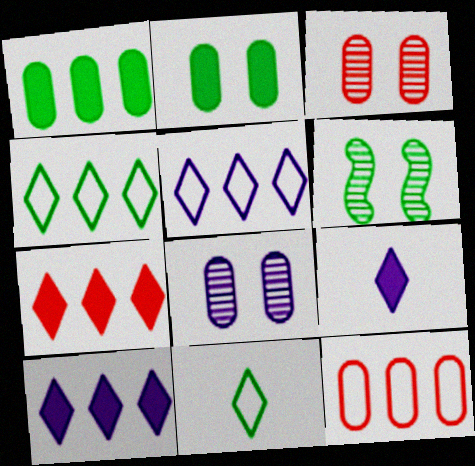[[1, 6, 11], 
[6, 9, 12]]